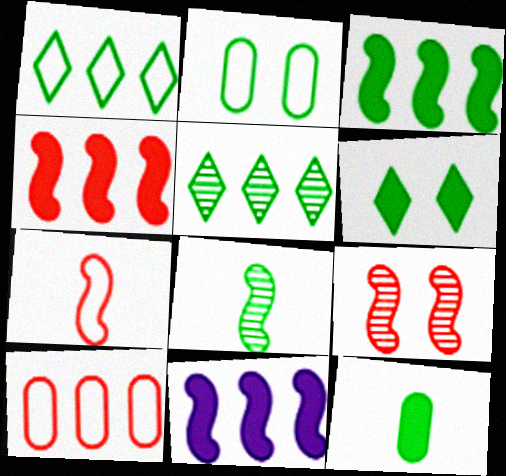[[3, 4, 11], 
[3, 6, 12], 
[4, 7, 9], 
[5, 10, 11]]